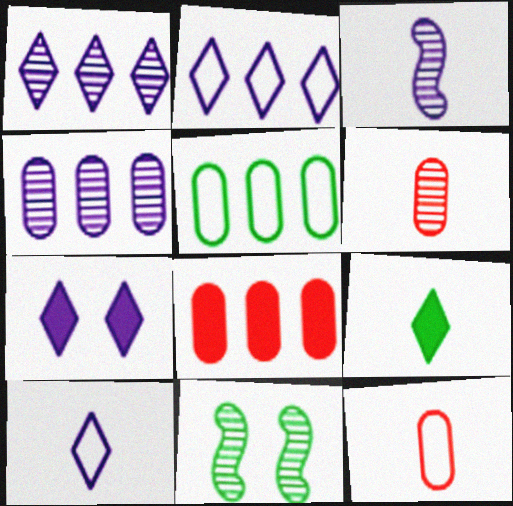[[1, 6, 11], 
[1, 7, 10], 
[3, 9, 12], 
[4, 5, 8], 
[5, 9, 11], 
[8, 10, 11]]